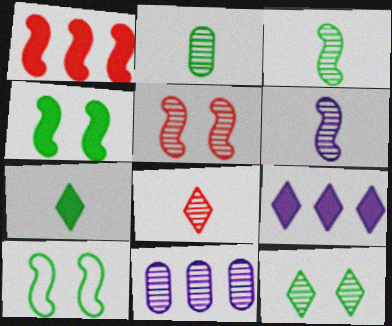[[1, 6, 10], 
[2, 6, 8]]